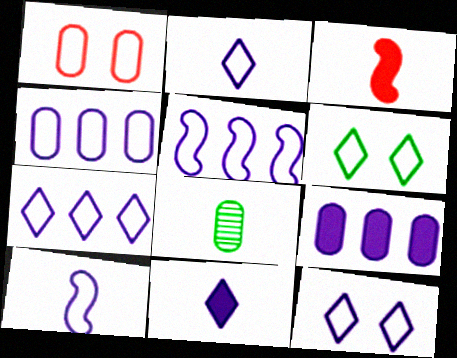[[1, 8, 9], 
[2, 3, 8], 
[2, 7, 12], 
[4, 5, 7], 
[4, 10, 12]]